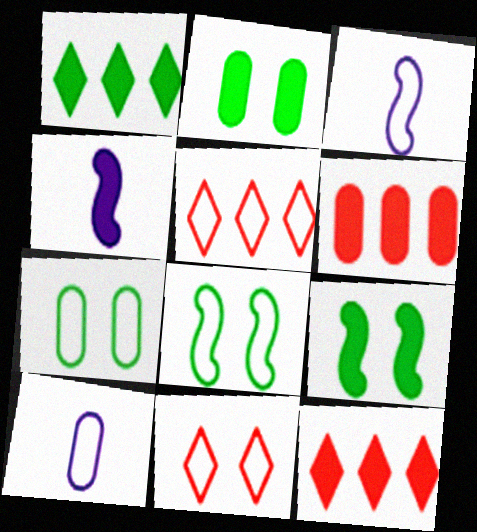[[2, 4, 12], 
[3, 5, 7], 
[5, 8, 10]]